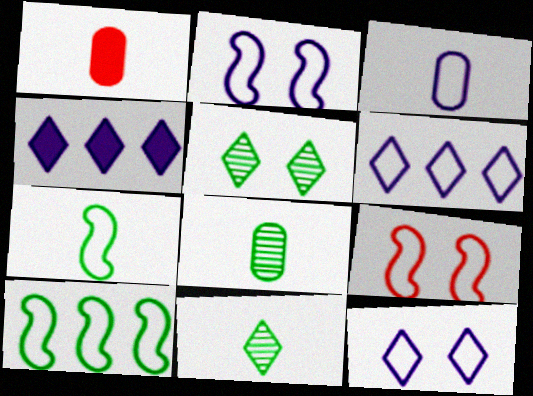[[1, 3, 8], 
[2, 3, 6], 
[4, 8, 9]]